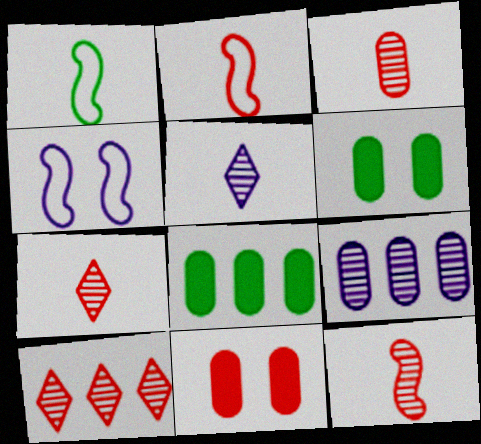[[2, 10, 11], 
[3, 7, 12], 
[4, 7, 8]]